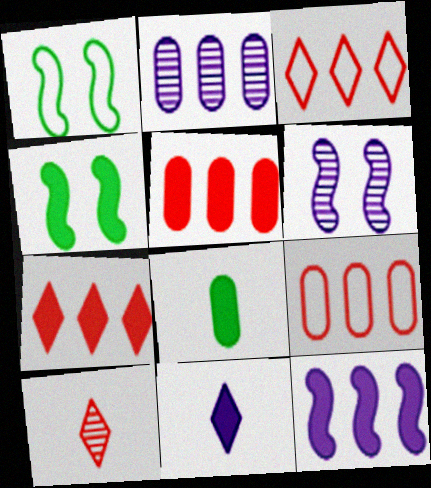[[3, 6, 8], 
[4, 5, 11]]